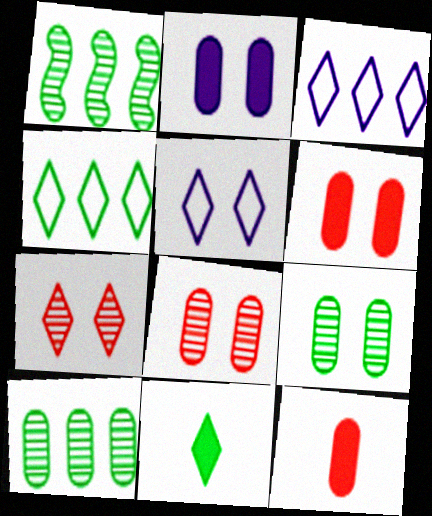[[1, 5, 12], 
[3, 7, 11]]